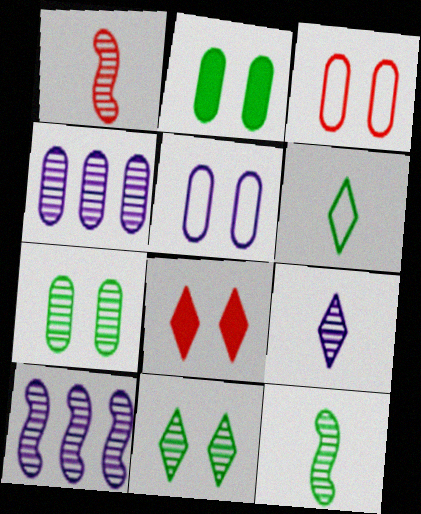[[1, 4, 11]]